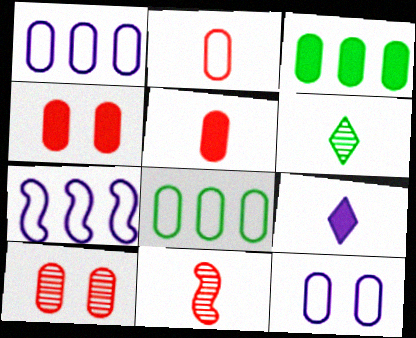[[2, 8, 12], 
[4, 6, 7]]